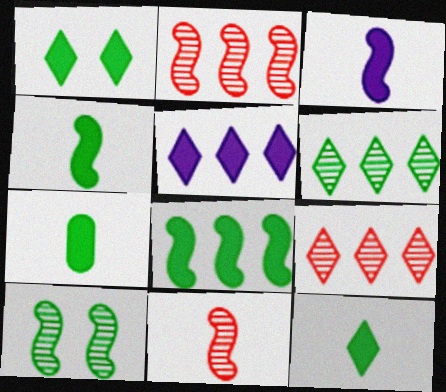[[1, 7, 8], 
[4, 7, 12]]